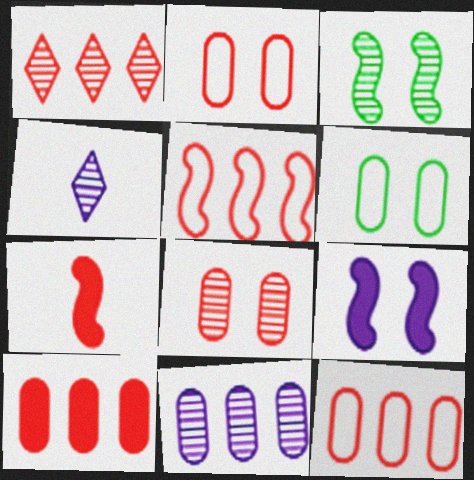[[1, 2, 7], 
[1, 5, 10]]